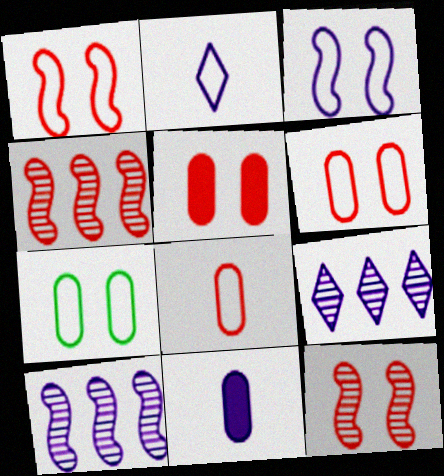[[3, 9, 11]]